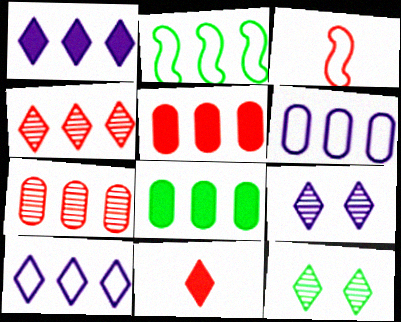[[1, 2, 7], 
[3, 8, 9], 
[6, 7, 8], 
[10, 11, 12]]